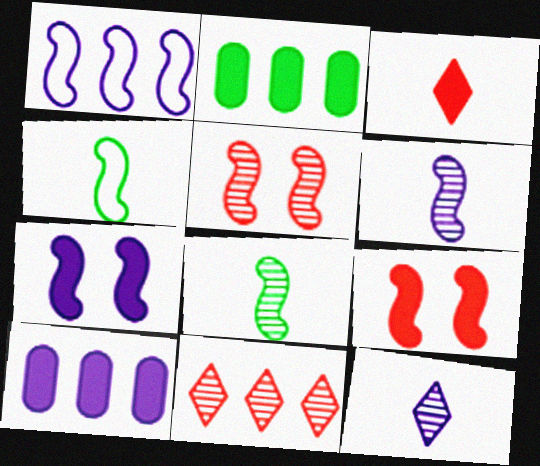[[1, 2, 11], 
[1, 6, 7], 
[1, 8, 9], 
[2, 3, 7]]